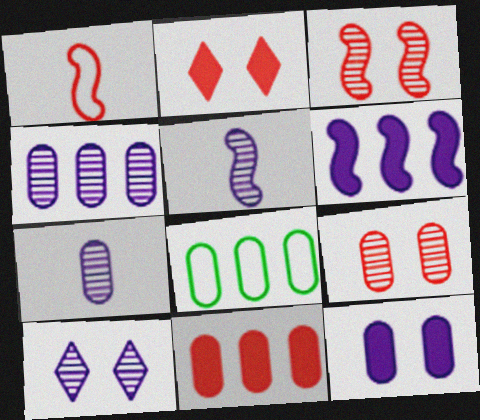[[2, 5, 8], 
[4, 5, 10], 
[4, 8, 11]]